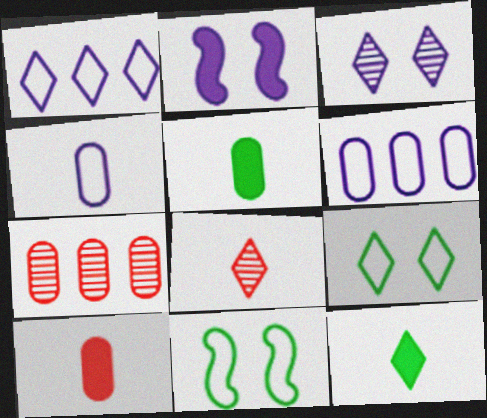[]